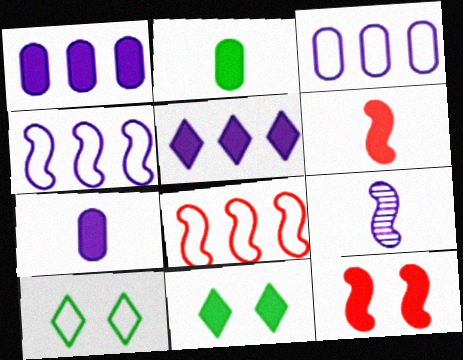[[1, 6, 11], 
[2, 5, 12]]